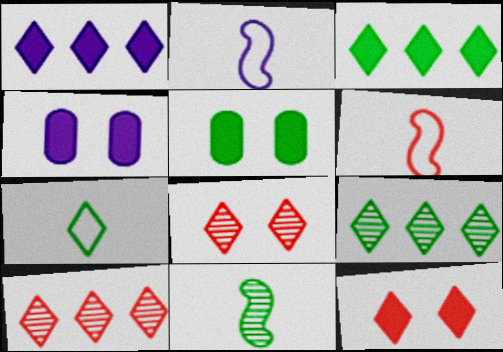[[1, 7, 8], 
[2, 5, 10], 
[4, 6, 9]]